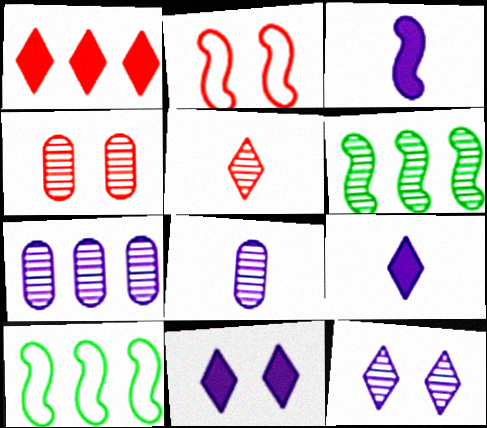[[1, 7, 10], 
[2, 3, 6], 
[4, 9, 10]]